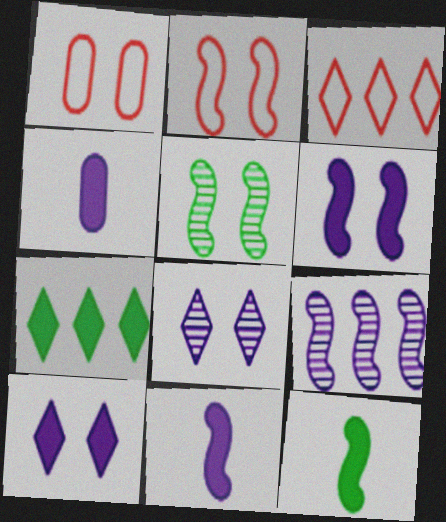[[1, 5, 10], 
[2, 5, 6], 
[2, 9, 12], 
[3, 4, 5]]